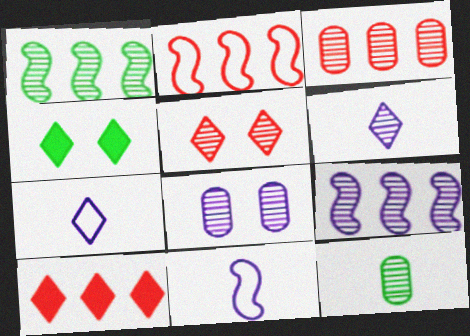[[2, 3, 10], 
[3, 4, 11], 
[3, 8, 12], 
[5, 9, 12], 
[6, 8, 9]]